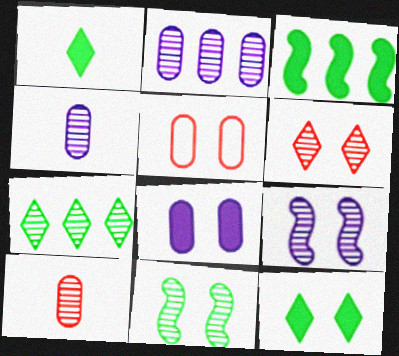[[5, 9, 12], 
[7, 9, 10]]